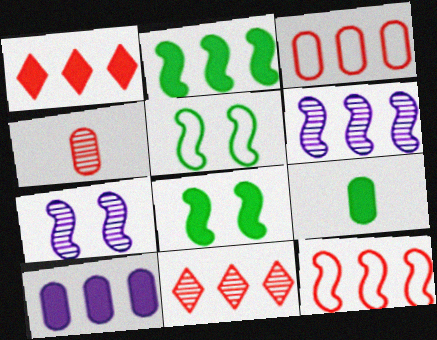[[1, 2, 10], 
[2, 6, 12]]